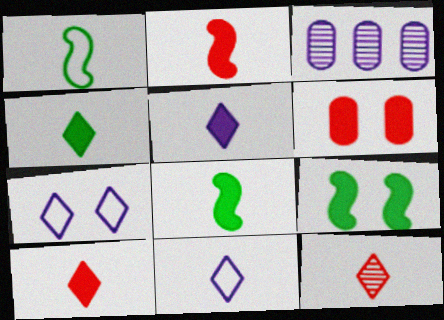[[4, 5, 10], 
[4, 11, 12]]